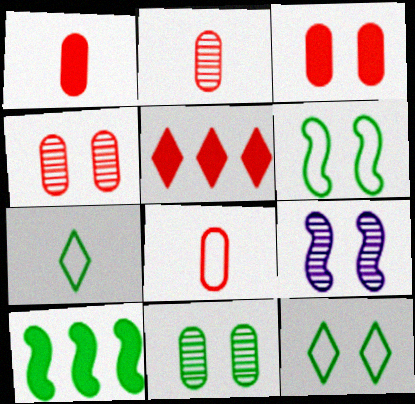[[1, 2, 8], 
[3, 9, 12], 
[7, 10, 11]]